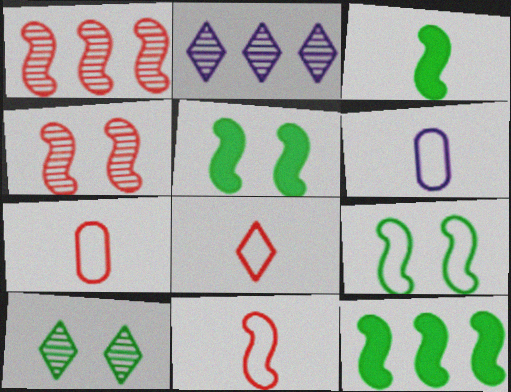[[2, 5, 7], 
[3, 5, 12], 
[7, 8, 11]]